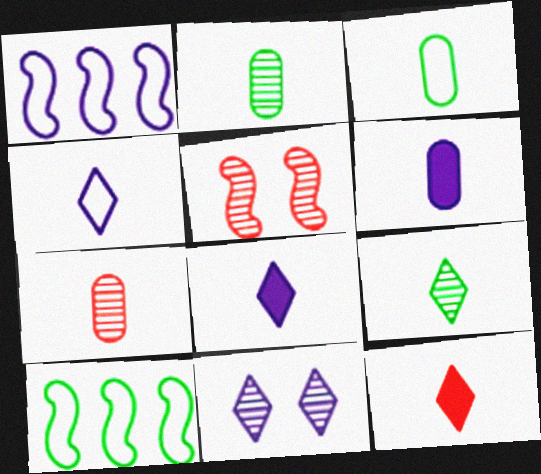[[1, 6, 11], 
[3, 6, 7], 
[4, 9, 12]]